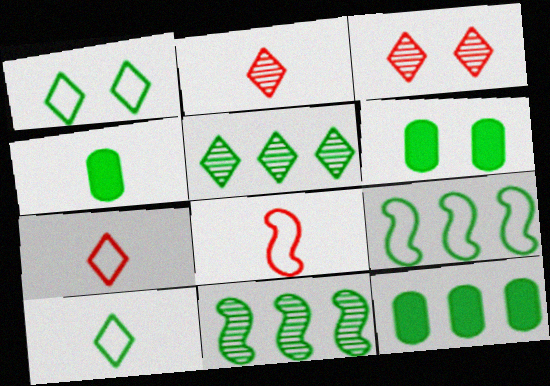[[1, 4, 11], 
[4, 6, 12], 
[5, 9, 12], 
[6, 10, 11]]